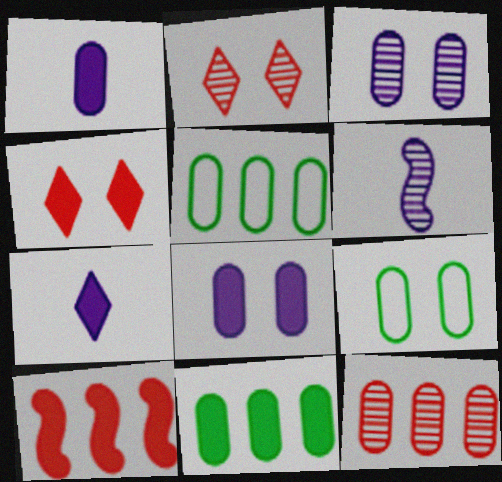[[1, 9, 12], 
[4, 5, 6]]